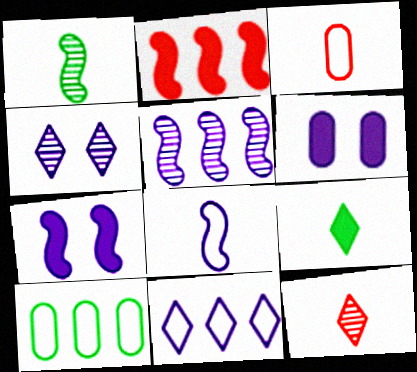[[2, 6, 9], 
[5, 7, 8], 
[7, 10, 12]]